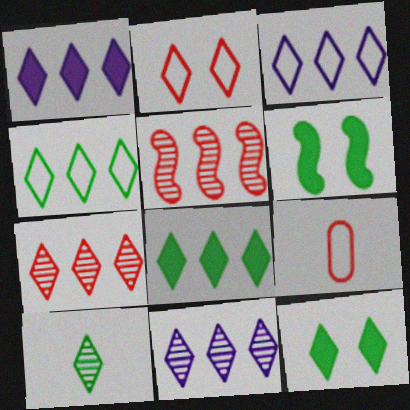[[1, 2, 10], 
[1, 3, 11], 
[1, 4, 7], 
[3, 7, 8], 
[4, 10, 12], 
[6, 9, 11]]